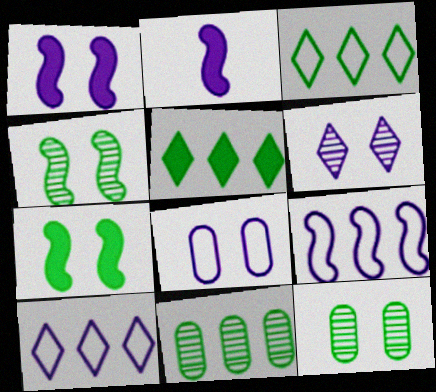[[1, 6, 8]]